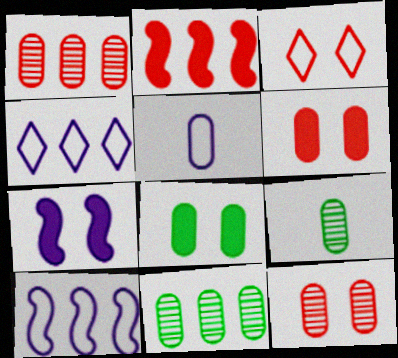[[1, 5, 8], 
[2, 4, 11], 
[5, 6, 11]]